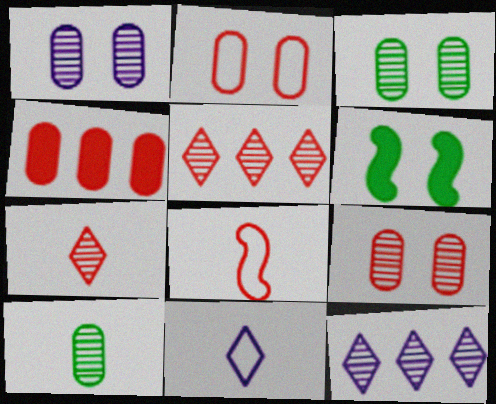[[1, 3, 9]]